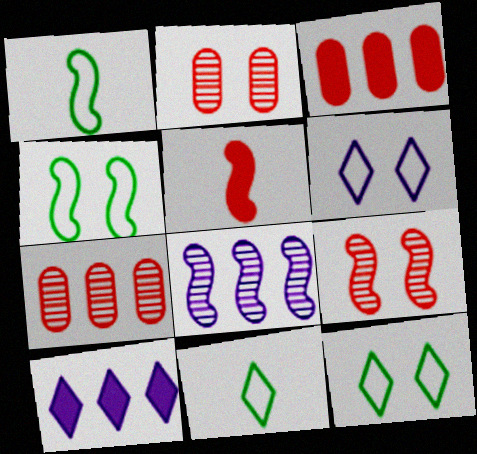[[1, 2, 10], 
[4, 5, 8]]